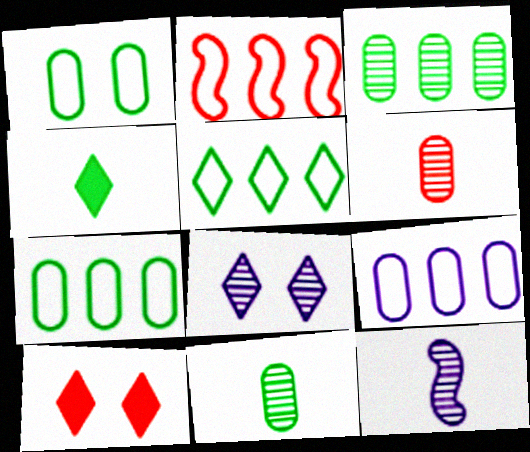[[2, 5, 9], 
[2, 6, 10], 
[7, 10, 12]]